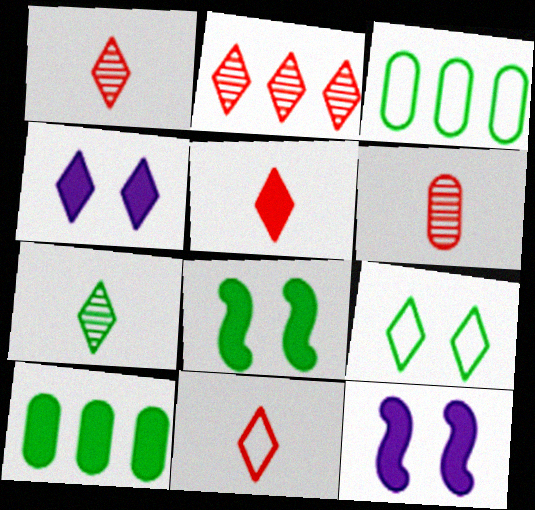[[1, 3, 12], 
[1, 5, 11], 
[3, 7, 8], 
[5, 10, 12]]